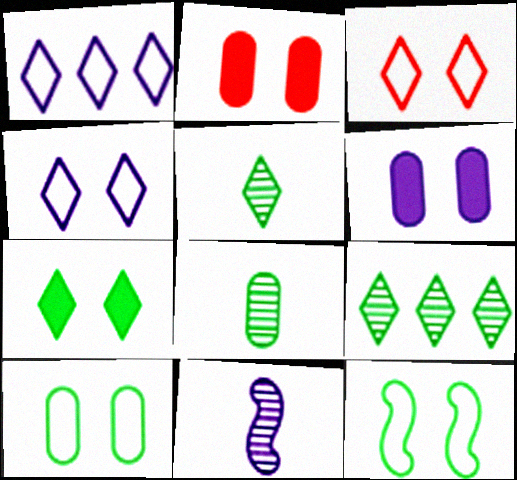[[1, 6, 11]]